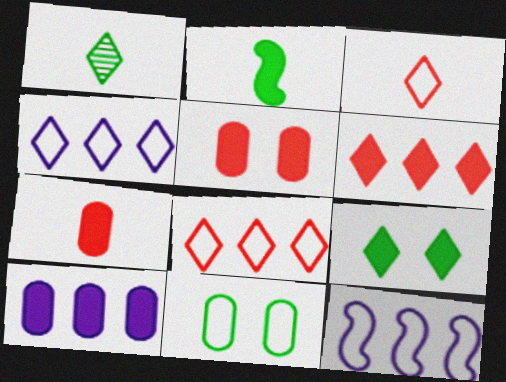[[1, 5, 12], 
[3, 11, 12]]